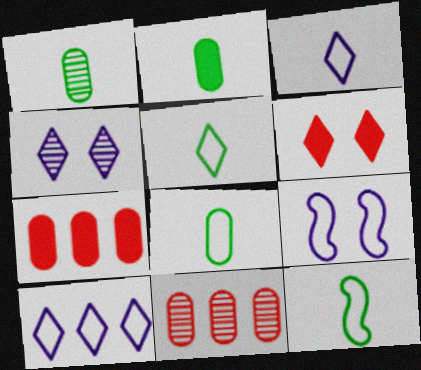[[1, 2, 8], 
[4, 7, 12], 
[5, 8, 12]]